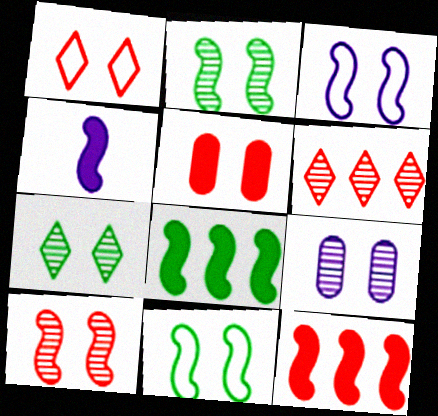[[1, 5, 10], 
[3, 5, 7], 
[7, 9, 10]]